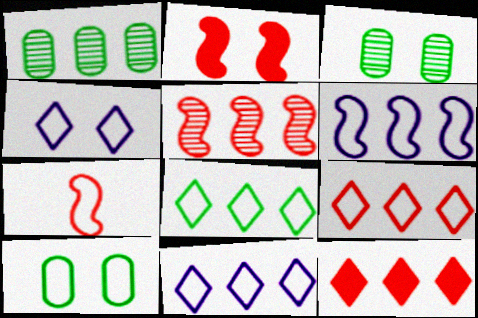[[1, 6, 12], 
[2, 3, 4], 
[2, 5, 7], 
[7, 10, 11], 
[8, 9, 11]]